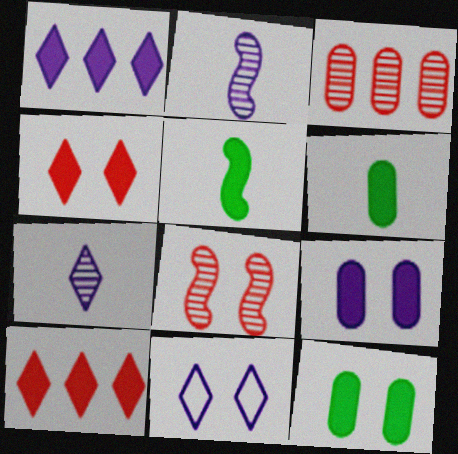[[1, 7, 11], 
[3, 5, 11], 
[5, 9, 10], 
[8, 11, 12]]